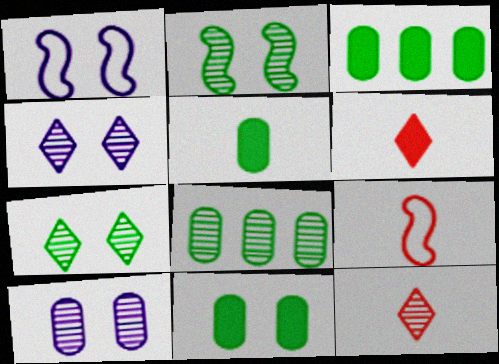[[1, 3, 12], 
[1, 6, 8], 
[3, 4, 9], 
[3, 5, 11]]